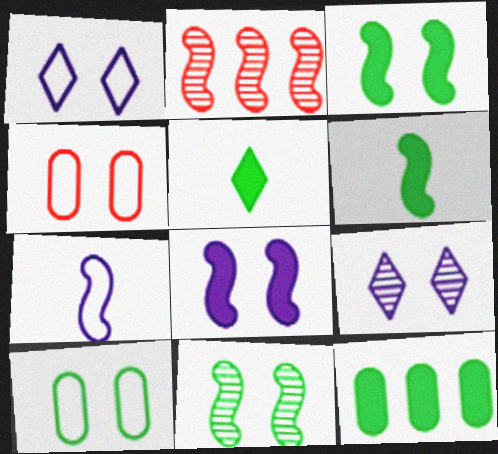[[2, 3, 7], 
[3, 4, 9], 
[3, 5, 12]]